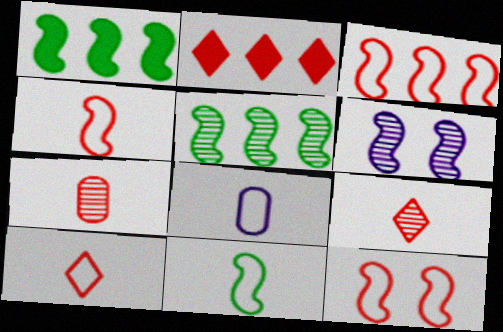[[1, 4, 6], 
[2, 7, 12], 
[3, 4, 12], 
[8, 10, 11]]